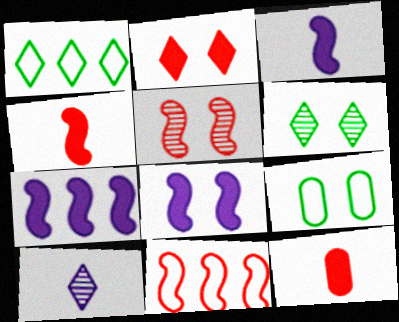[[1, 2, 10], 
[3, 7, 8], 
[4, 5, 11]]